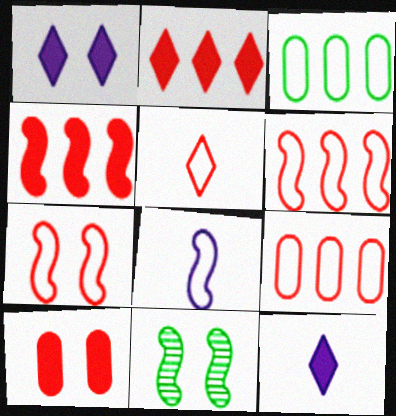[[4, 8, 11], 
[5, 7, 9], 
[9, 11, 12]]